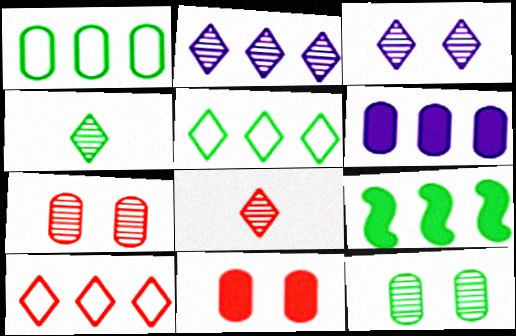[]